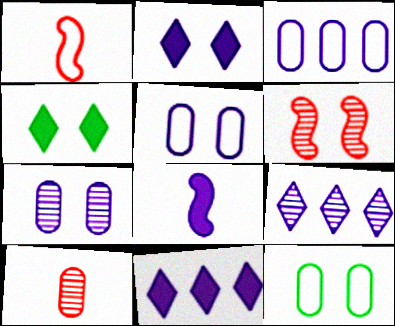[[2, 6, 12], 
[4, 5, 6], 
[5, 8, 9]]